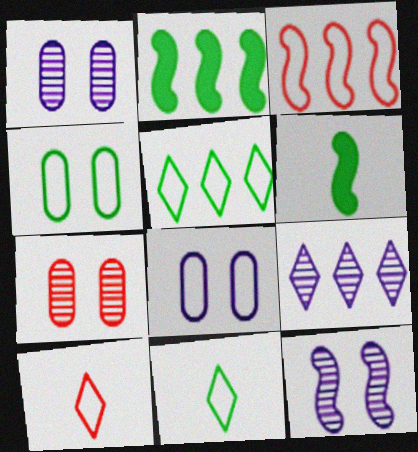[[1, 2, 10], 
[3, 6, 12], 
[3, 8, 11]]